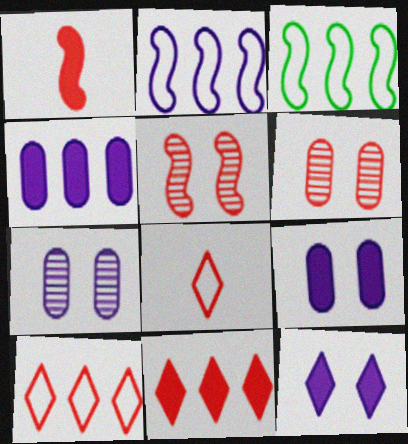[[1, 6, 10]]